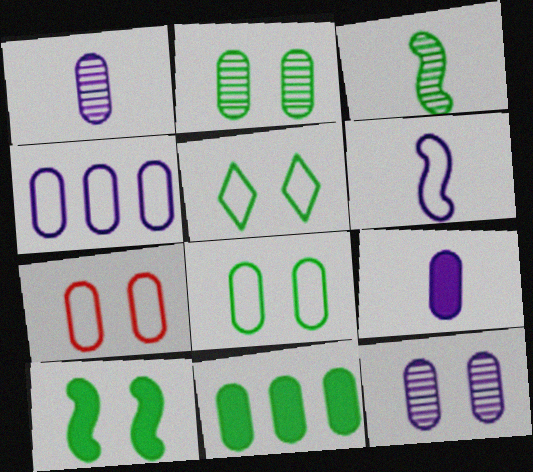[[1, 7, 11], 
[2, 5, 10], 
[3, 5, 11], 
[4, 9, 12]]